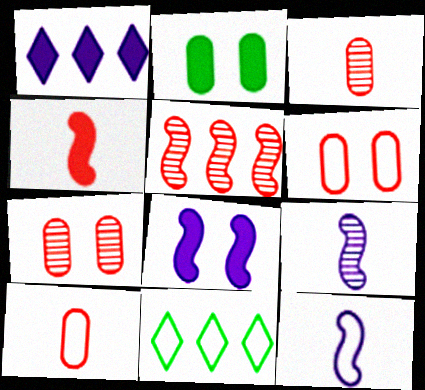[[1, 2, 4], 
[3, 8, 11], 
[6, 11, 12]]